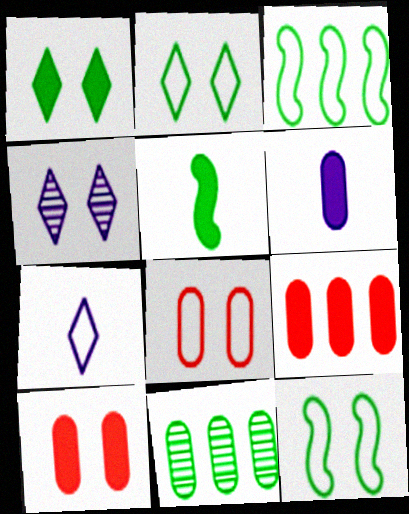[[2, 5, 11], 
[3, 7, 8], 
[4, 10, 12], 
[6, 8, 11]]